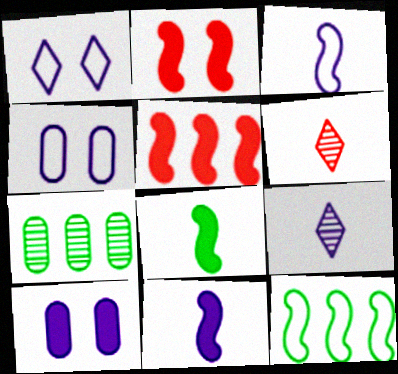[[6, 10, 12]]